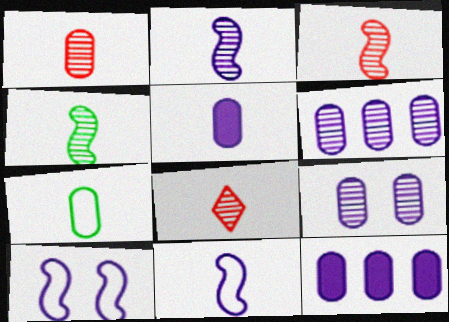[[1, 3, 8], 
[1, 5, 7], 
[2, 3, 4]]